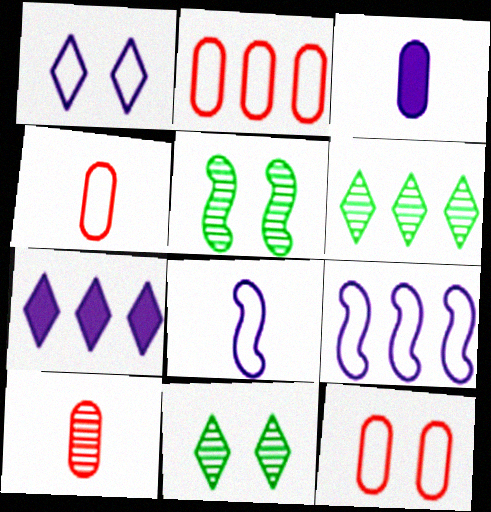[[2, 4, 12], 
[4, 5, 7]]